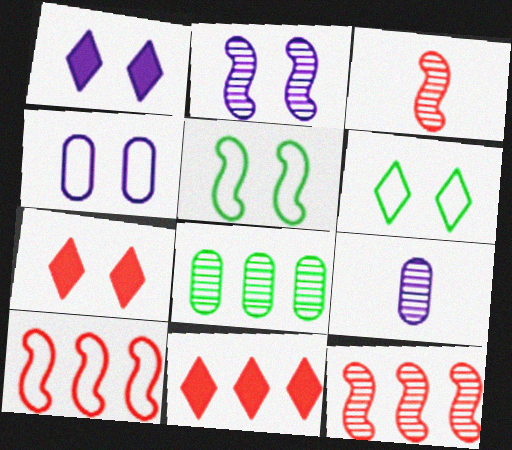[[1, 2, 4], 
[5, 9, 11]]